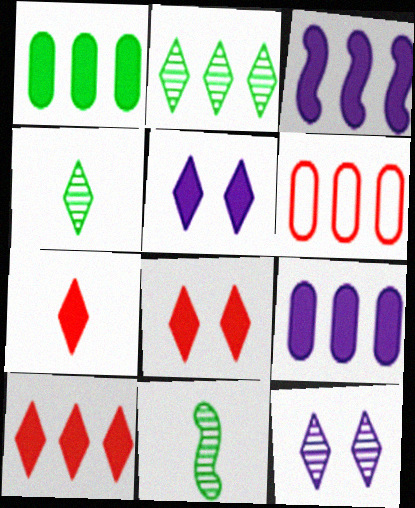[[1, 3, 10], 
[2, 3, 6], 
[5, 6, 11], 
[7, 8, 10]]